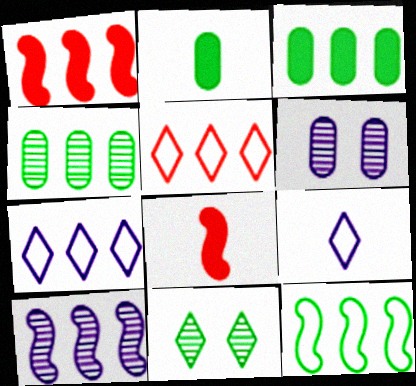[[1, 4, 7], 
[1, 10, 12], 
[2, 11, 12], 
[3, 5, 10]]